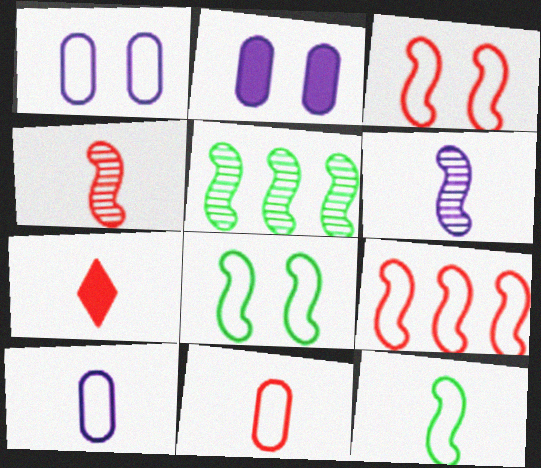[[1, 5, 7], 
[4, 7, 11]]